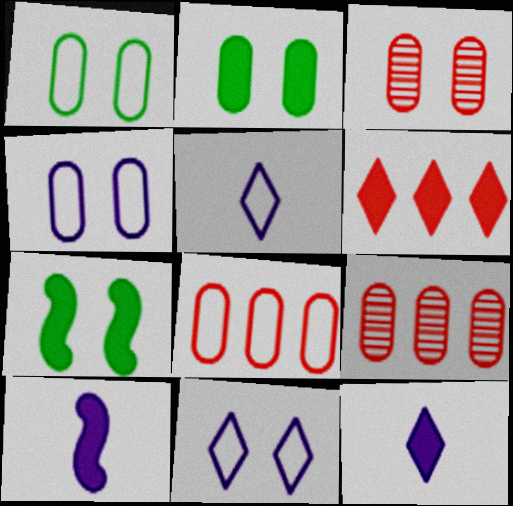[[2, 3, 4], 
[2, 6, 10], 
[3, 7, 11], 
[5, 7, 9]]